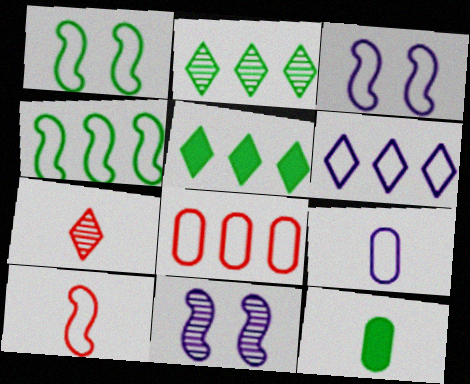[[1, 2, 12], 
[3, 4, 10], 
[3, 6, 9], 
[4, 6, 8]]